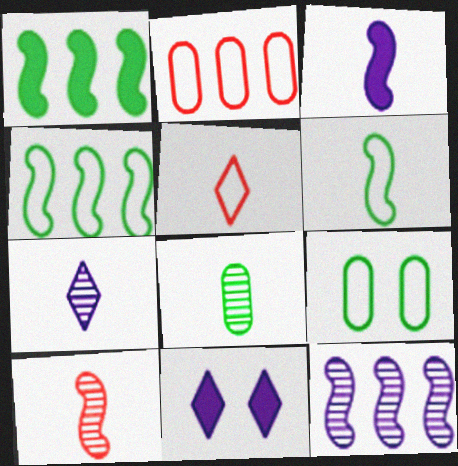[[3, 5, 8], 
[3, 6, 10], 
[7, 8, 10]]